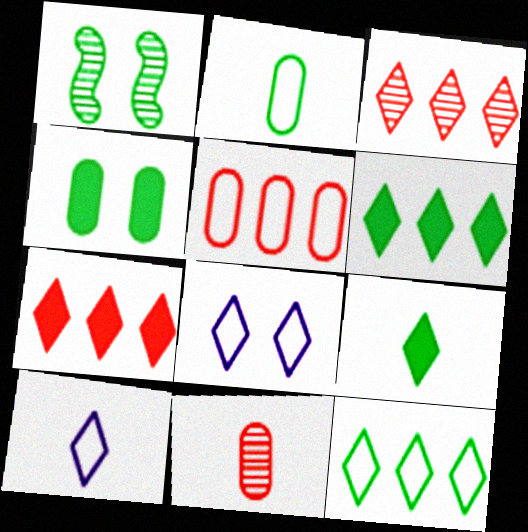[[1, 2, 6], 
[3, 8, 9]]